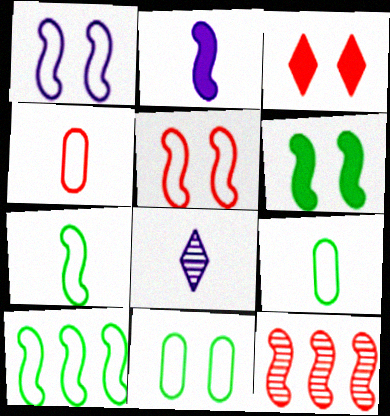[[3, 4, 12]]